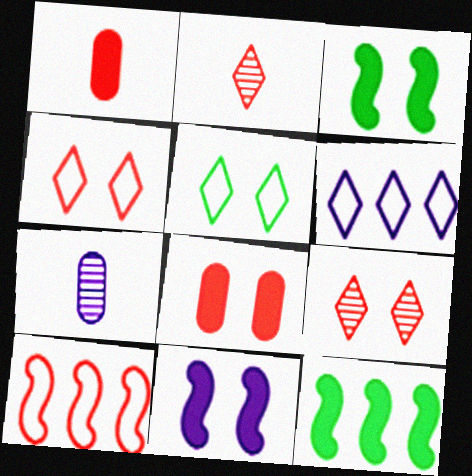[[1, 9, 10], 
[2, 8, 10], 
[4, 7, 12], 
[6, 7, 11]]